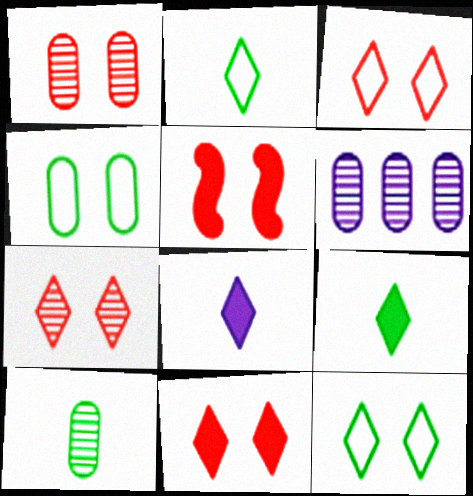[[1, 3, 5], 
[1, 6, 10], 
[2, 5, 6], 
[3, 7, 11]]